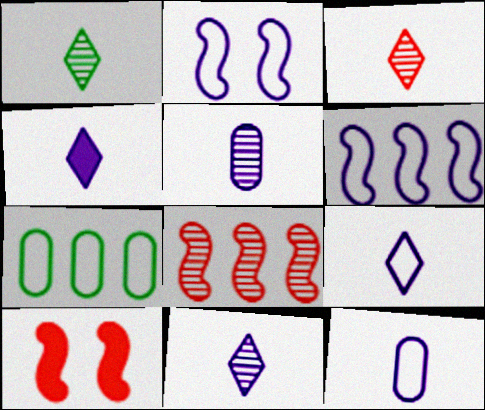[[1, 3, 11], 
[4, 9, 11], 
[7, 10, 11]]